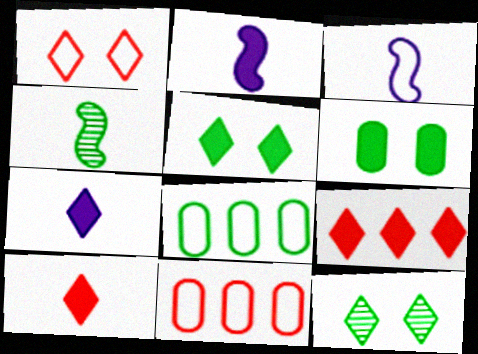[[1, 3, 8], 
[2, 6, 9], 
[2, 11, 12], 
[4, 5, 8], 
[5, 7, 9]]